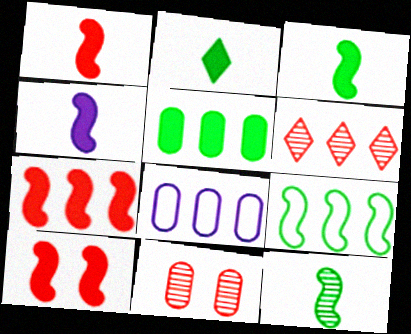[[1, 3, 4], 
[1, 7, 10]]